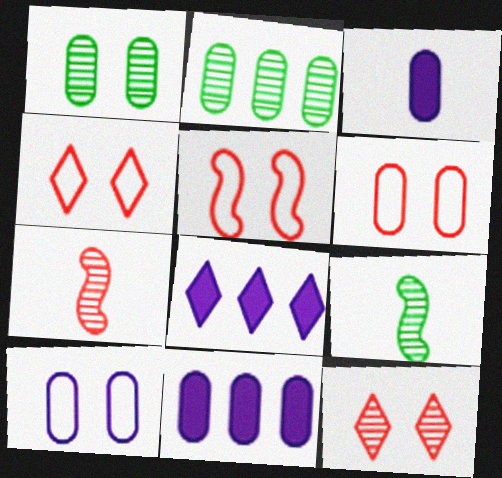[[2, 3, 6], 
[4, 5, 6], 
[4, 9, 11], 
[6, 8, 9]]